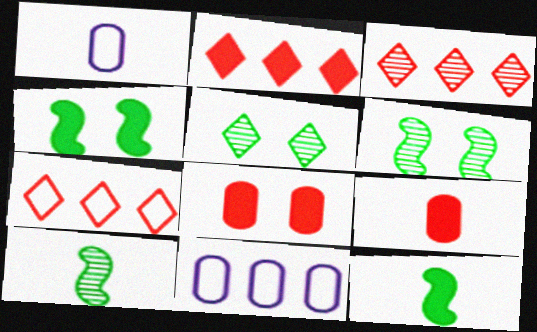[[1, 2, 6], 
[1, 3, 4], 
[2, 3, 7]]